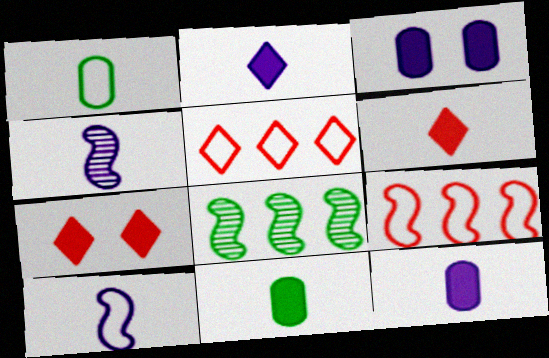[[1, 4, 6]]